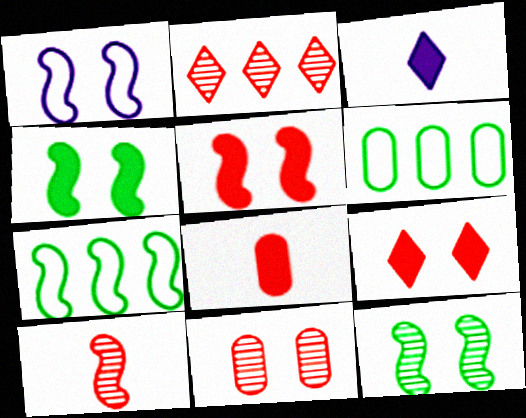[[1, 5, 12], 
[2, 10, 11], 
[3, 7, 11]]